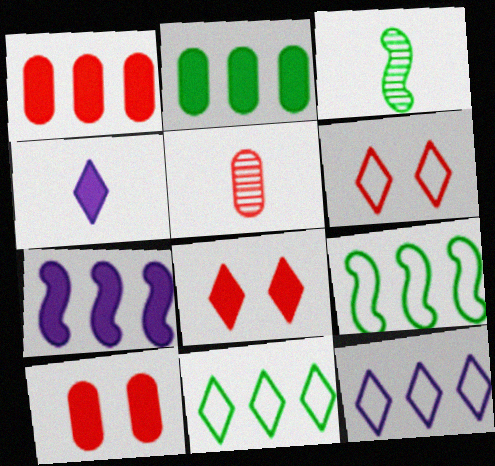[[3, 10, 12]]